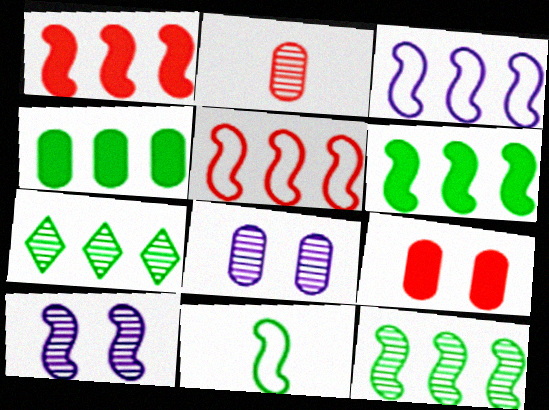[[1, 3, 12], 
[1, 10, 11], 
[2, 7, 10]]